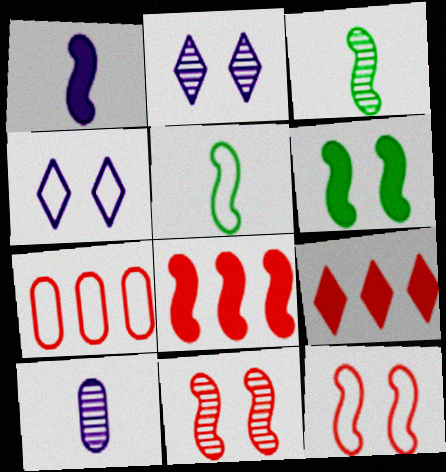[[1, 6, 8], 
[4, 5, 7]]